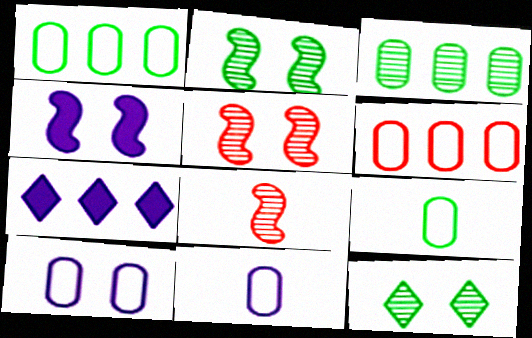[[5, 7, 9], 
[6, 9, 10]]